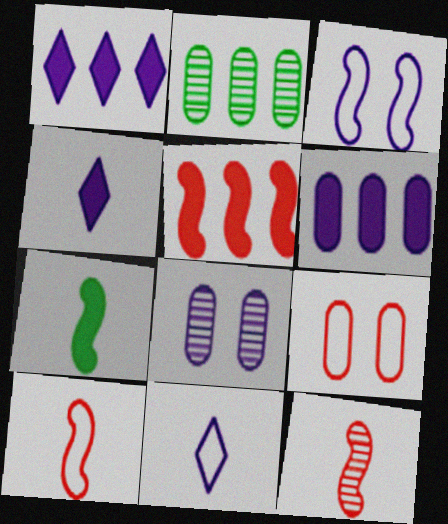[]